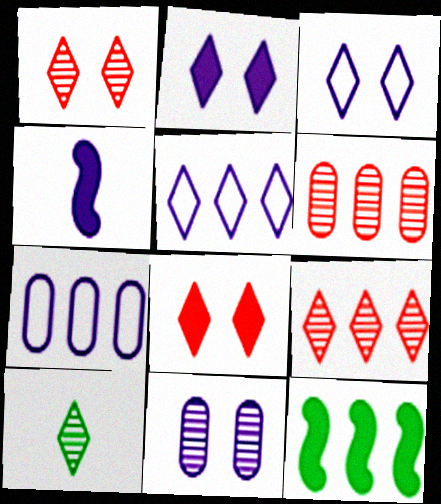[[4, 5, 11], 
[5, 6, 12], 
[5, 8, 10], 
[7, 9, 12]]